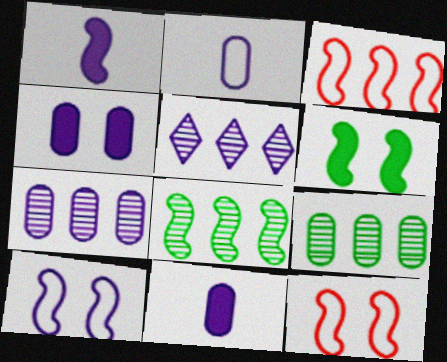[[1, 8, 12], 
[2, 4, 7], 
[5, 10, 11]]